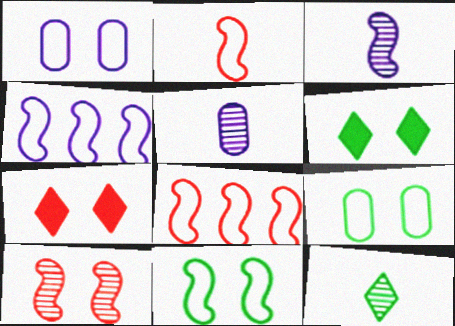[[1, 6, 10], 
[2, 4, 11], 
[5, 6, 8]]